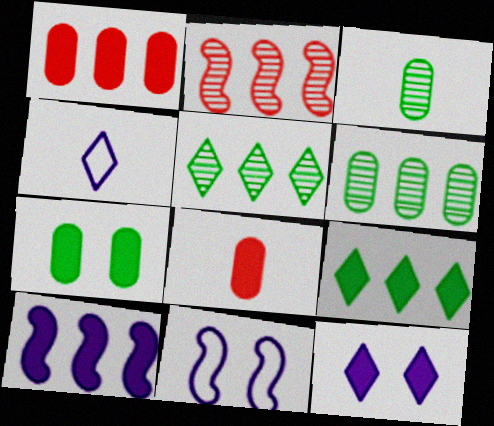[[1, 9, 10], 
[2, 4, 7], 
[5, 8, 11]]